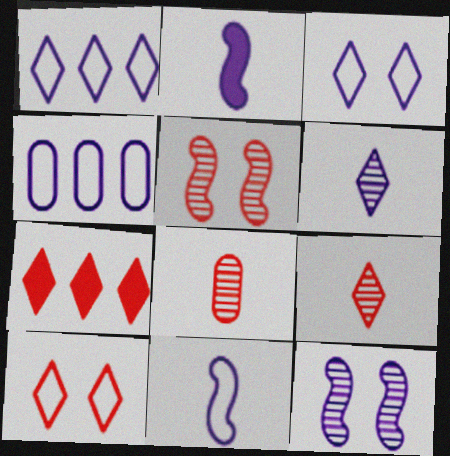[[3, 4, 11], 
[7, 9, 10]]